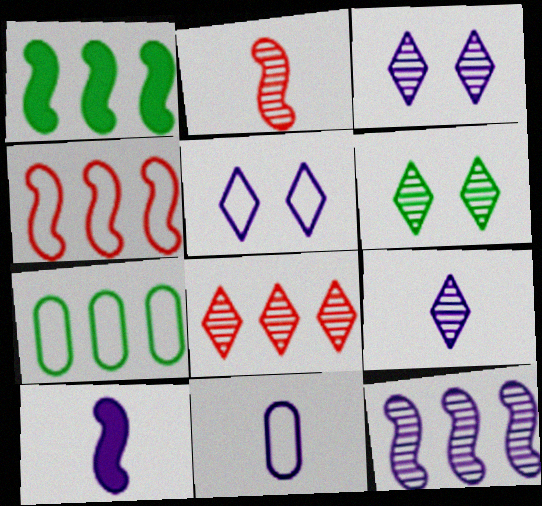[[1, 4, 12], 
[6, 8, 9], 
[9, 10, 11]]